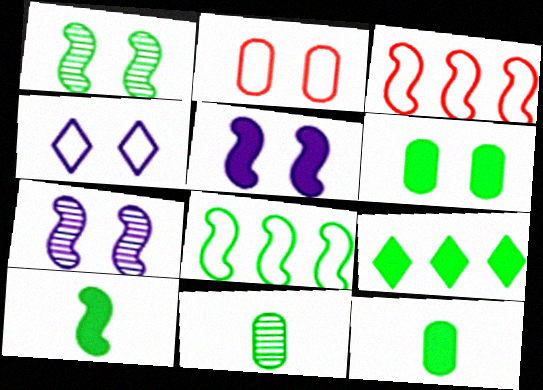[[1, 8, 10], 
[3, 7, 10], 
[6, 9, 10]]